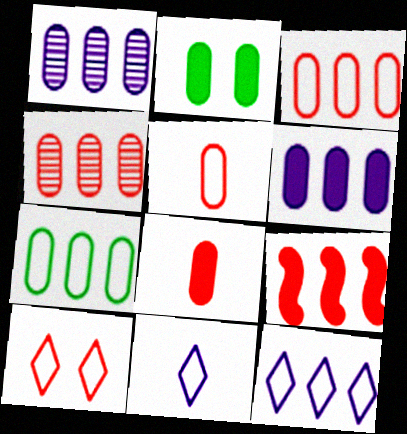[[1, 2, 5], 
[2, 6, 8], 
[4, 6, 7]]